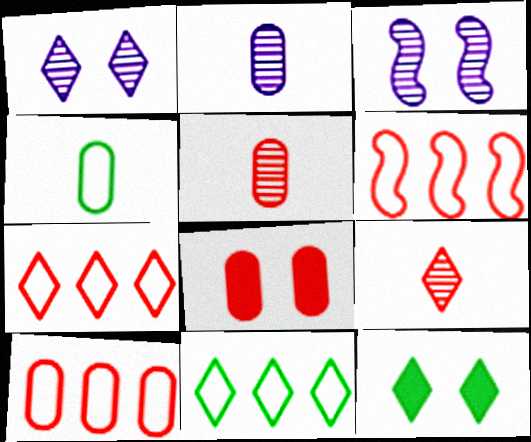[[2, 6, 12], 
[5, 8, 10], 
[6, 7, 10], 
[6, 8, 9]]